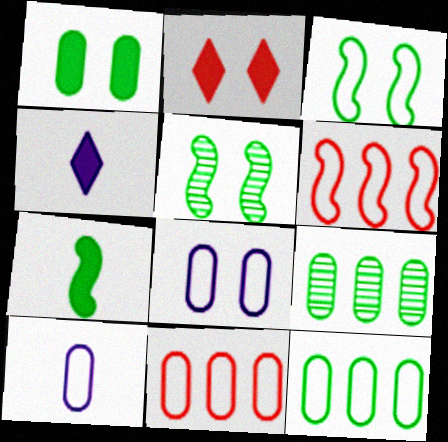[[2, 5, 8], 
[4, 5, 11]]